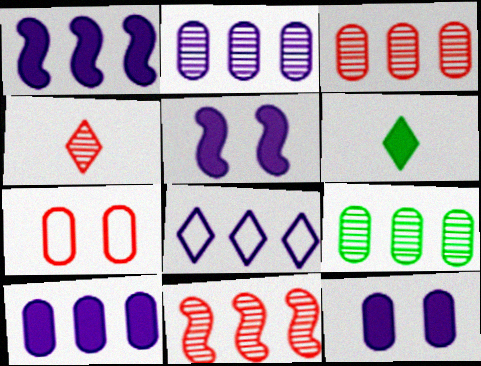[[1, 2, 8], 
[2, 3, 9]]